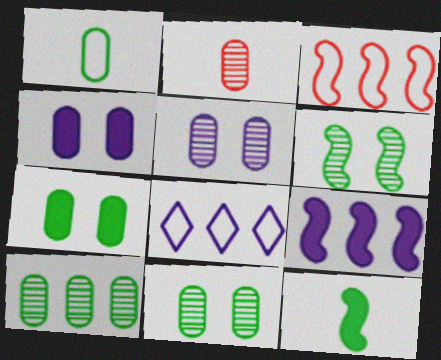[[1, 7, 10], 
[2, 5, 10]]